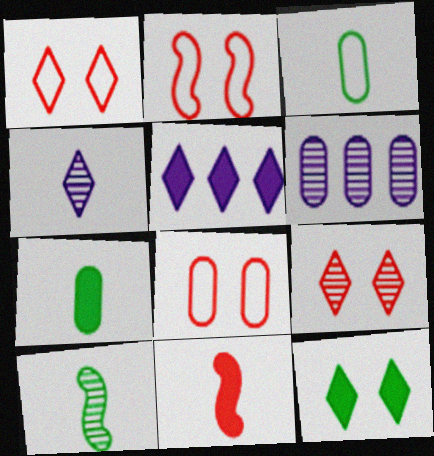[[1, 2, 8], 
[3, 4, 11], 
[5, 8, 10], 
[6, 7, 8], 
[6, 9, 10]]